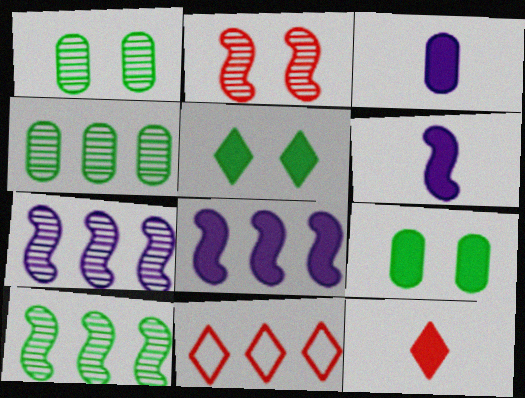[[1, 6, 11], 
[4, 8, 11], 
[8, 9, 12]]